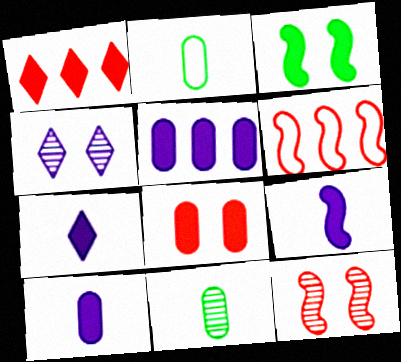[[1, 3, 10], 
[7, 9, 10]]